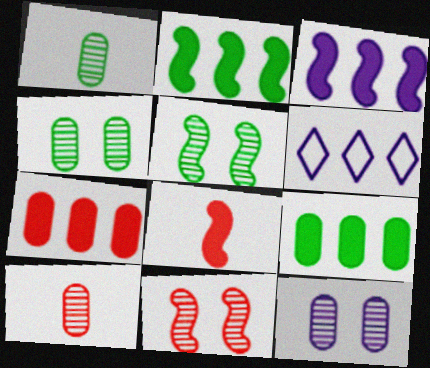[[4, 6, 8]]